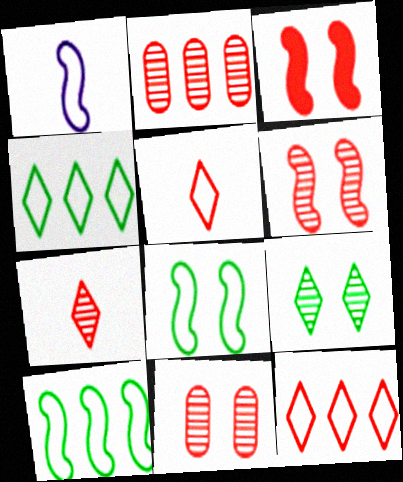[[2, 3, 5], 
[2, 6, 7]]